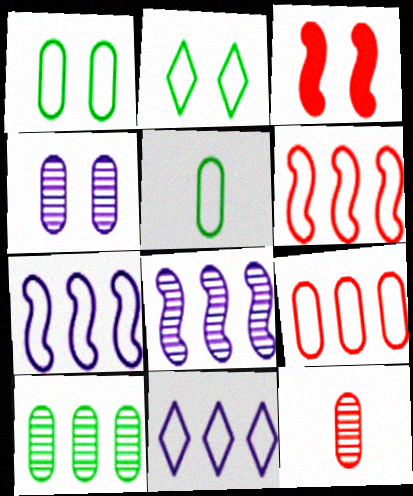[[2, 3, 4], 
[4, 10, 12]]